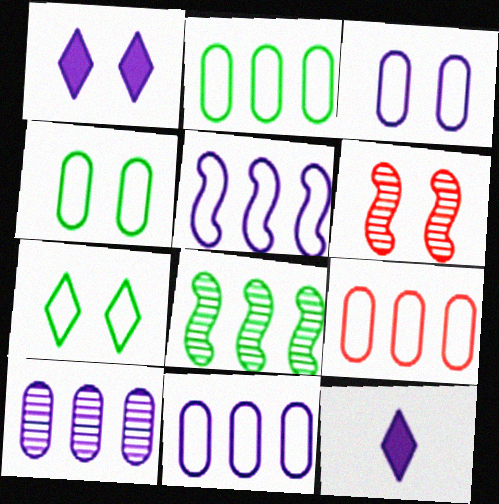[[1, 4, 6], 
[2, 6, 12], 
[2, 9, 11]]